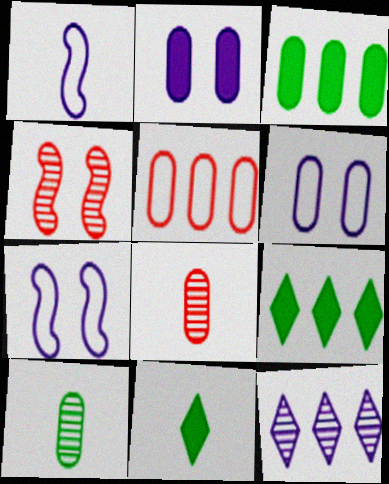[[1, 2, 12], 
[1, 8, 11], 
[2, 5, 10], 
[3, 6, 8], 
[4, 10, 12], 
[7, 8, 9]]